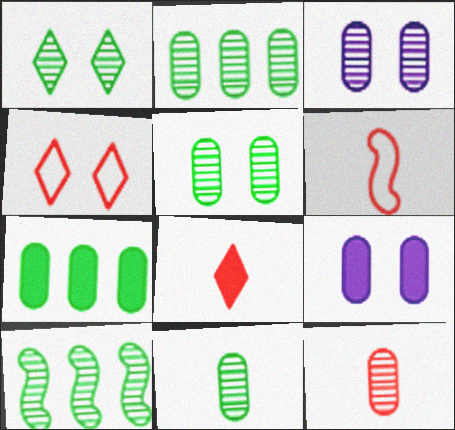[[1, 10, 11], 
[2, 3, 12], 
[2, 5, 11], 
[6, 8, 12]]